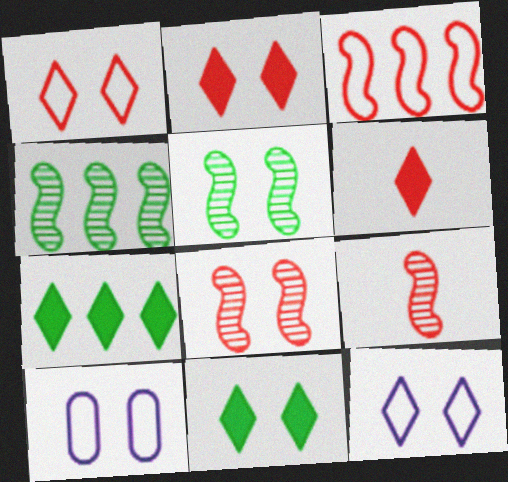[[2, 5, 10], 
[4, 6, 10], 
[7, 9, 10], 
[8, 10, 11]]